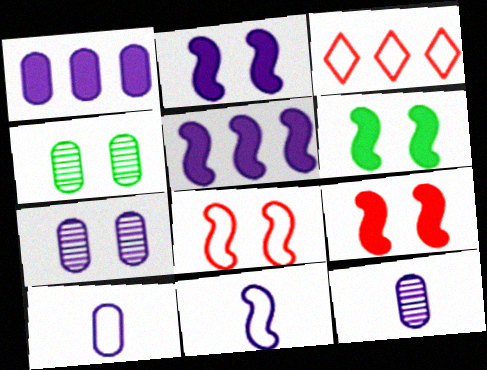[[1, 7, 10], 
[2, 6, 9], 
[3, 6, 12]]